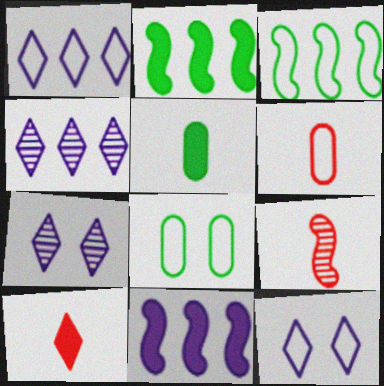[[2, 6, 7], 
[3, 6, 12], 
[6, 9, 10]]